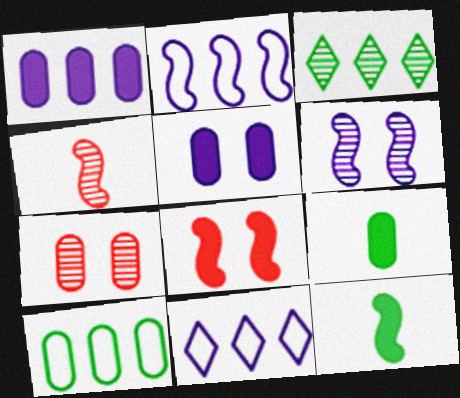[[7, 11, 12]]